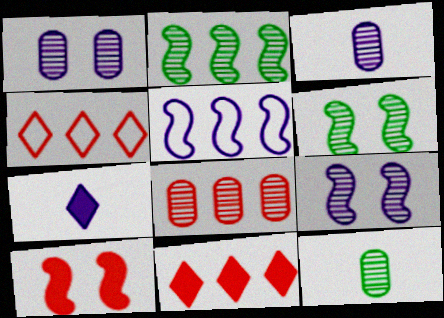[[1, 5, 7], 
[1, 8, 12]]